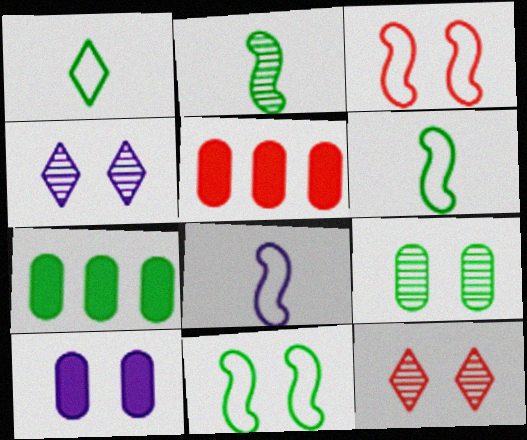[[4, 5, 6], 
[7, 8, 12], 
[10, 11, 12]]